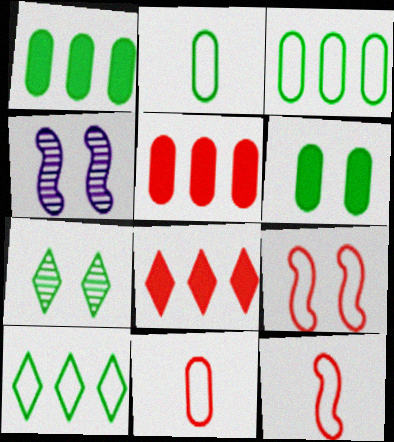[[2, 4, 8]]